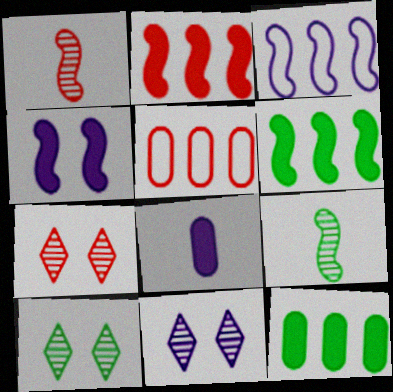[[3, 8, 11], 
[7, 10, 11]]